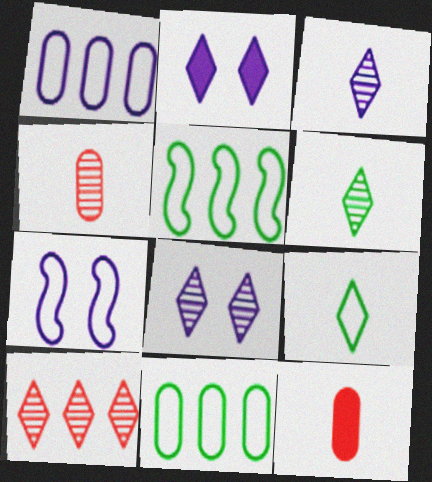[[2, 4, 5], 
[2, 9, 10], 
[5, 8, 12], 
[6, 8, 10]]